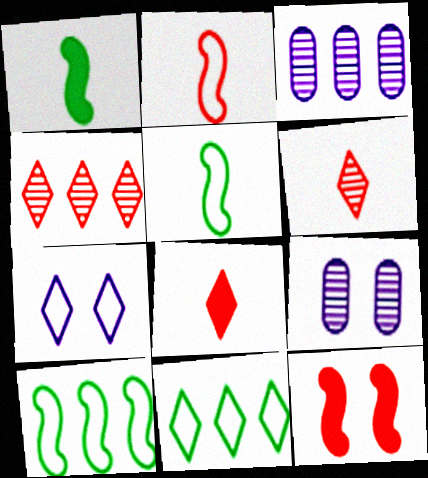[[8, 9, 10]]